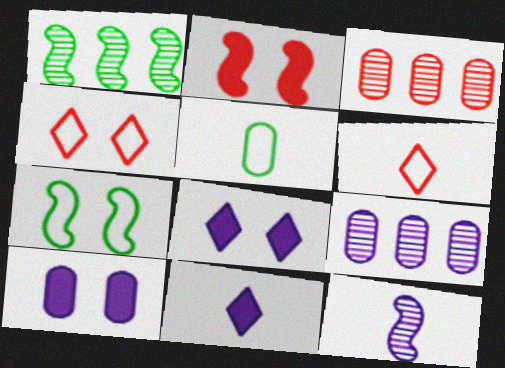[[1, 6, 10], 
[2, 3, 6], 
[3, 5, 10], 
[3, 7, 11]]